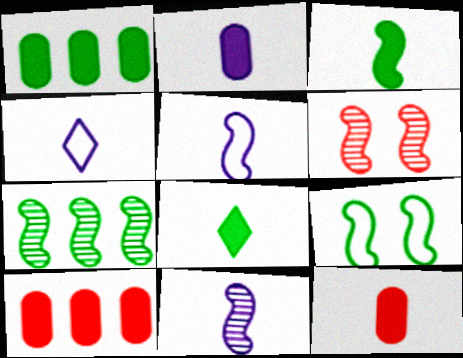[[1, 4, 6], 
[2, 4, 11], 
[3, 7, 9], 
[6, 7, 11]]